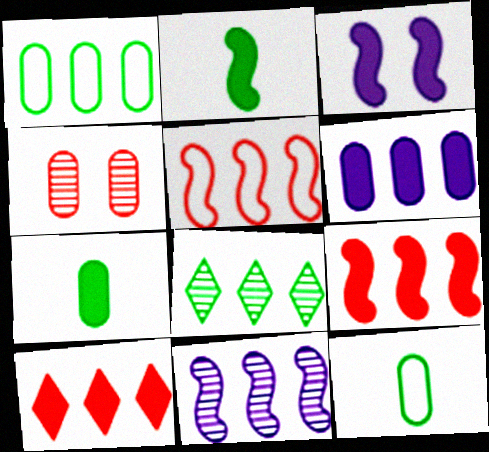[[1, 10, 11], 
[2, 3, 9], 
[3, 7, 10], 
[4, 6, 12], 
[5, 6, 8]]